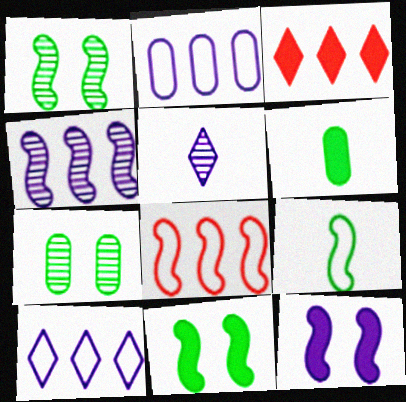[[2, 5, 12], 
[3, 6, 12]]